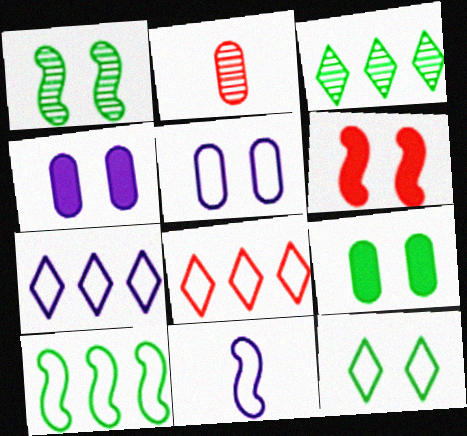[[1, 9, 12], 
[2, 6, 8], 
[5, 7, 11]]